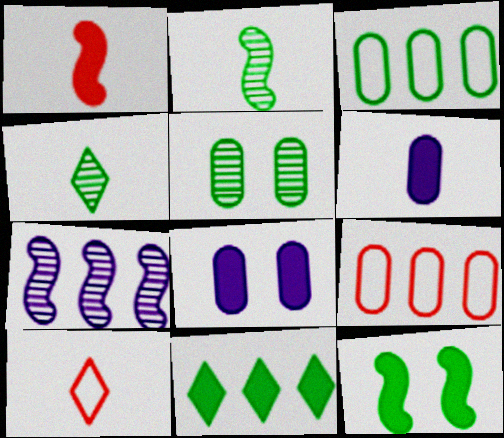[[1, 8, 11], 
[2, 6, 10], 
[3, 4, 12], 
[5, 6, 9], 
[7, 9, 11]]